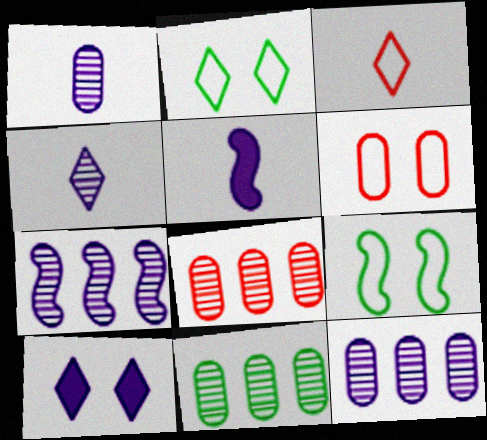[[2, 5, 8], 
[8, 11, 12]]